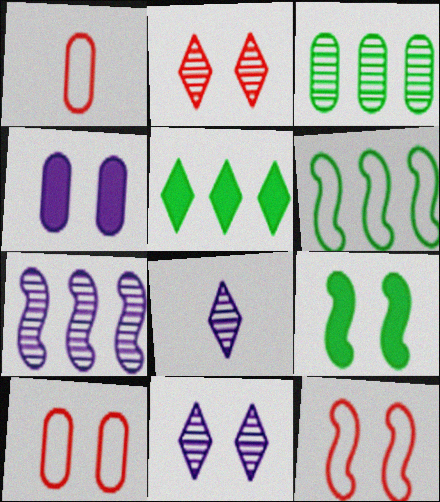[[1, 3, 4], 
[3, 5, 6], 
[9, 10, 11]]